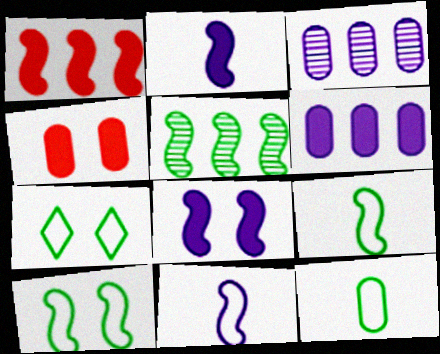[[3, 4, 12]]